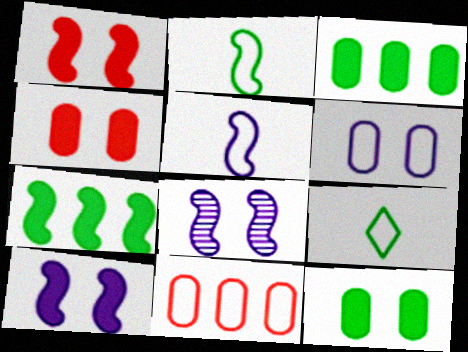[]